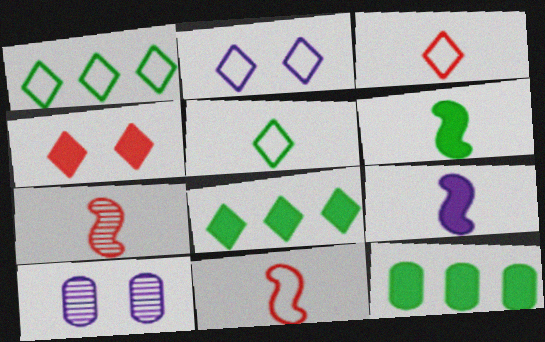[[1, 2, 3], 
[2, 7, 12], 
[4, 9, 12], 
[8, 10, 11]]